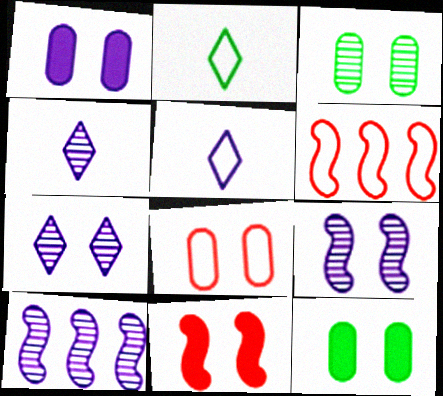[[1, 3, 8], 
[1, 5, 10], 
[4, 6, 12]]